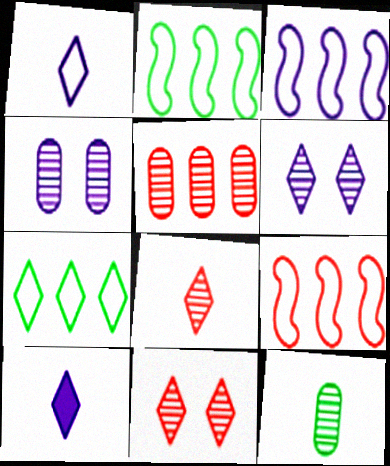[[2, 3, 9], 
[3, 4, 10], 
[4, 5, 12], 
[7, 10, 11]]